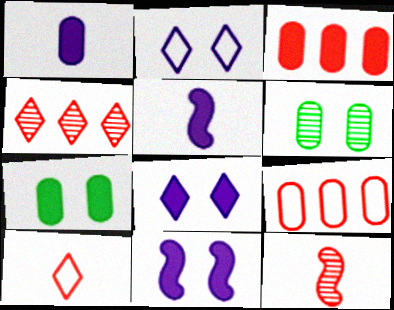[[1, 3, 7], 
[1, 6, 9]]